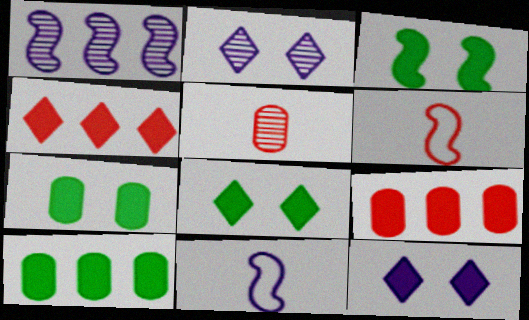[[1, 3, 6], 
[2, 6, 10], 
[3, 7, 8]]